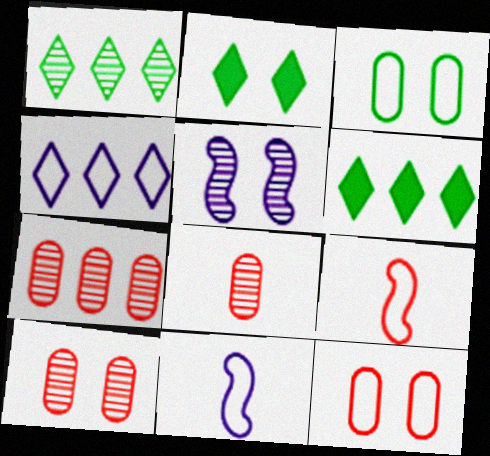[[1, 5, 8], 
[2, 5, 12], 
[2, 7, 11], 
[3, 4, 9], 
[6, 10, 11], 
[7, 8, 10]]